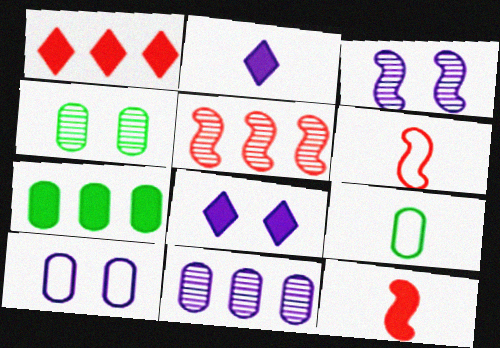[[1, 3, 9], 
[3, 8, 10], 
[4, 7, 9], 
[5, 8, 9], 
[7, 8, 12]]